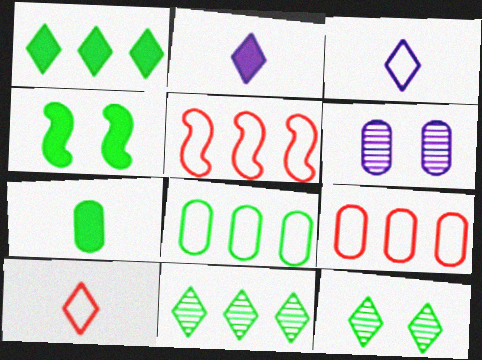[[1, 4, 7], 
[6, 7, 9]]